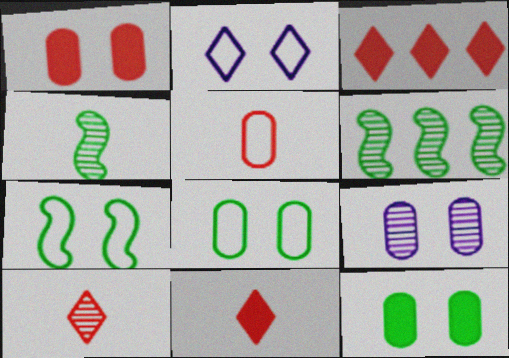[[1, 8, 9], 
[6, 9, 10]]